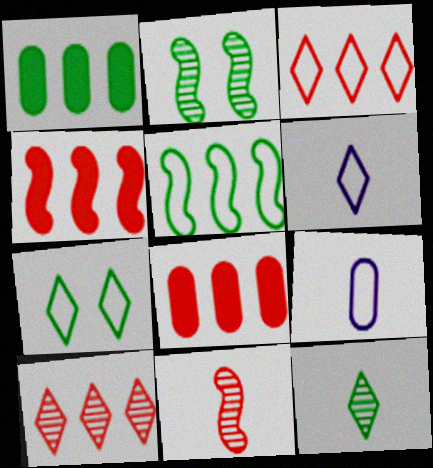[[2, 6, 8], 
[3, 6, 7]]